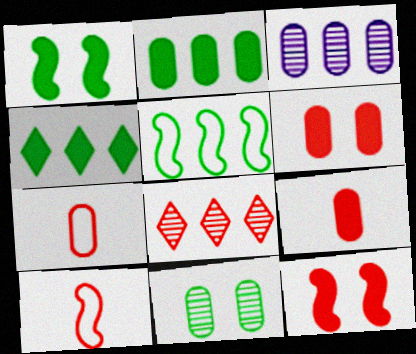[[6, 8, 10], 
[7, 8, 12]]